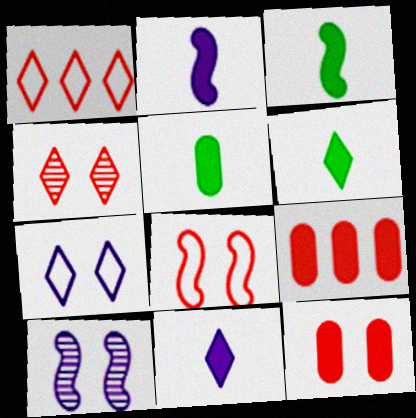[[1, 5, 10], 
[3, 5, 6], 
[4, 8, 12]]